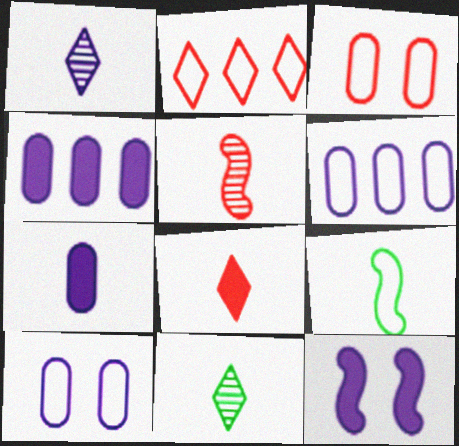[[1, 6, 12], 
[2, 9, 10]]